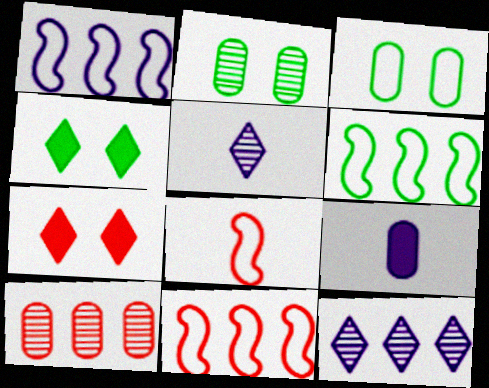[[1, 6, 11], 
[3, 9, 10], 
[7, 8, 10]]